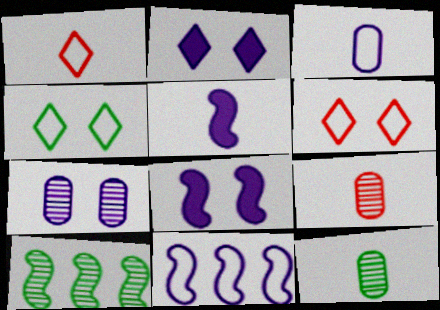[[1, 5, 12]]